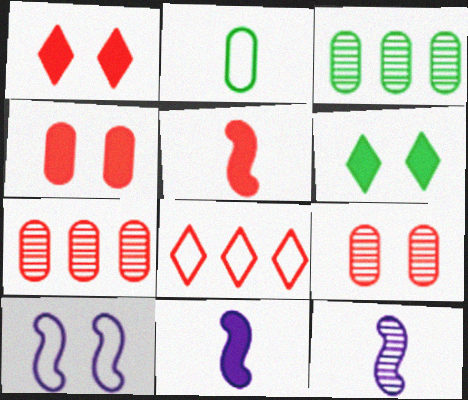[[2, 8, 10], 
[5, 8, 9], 
[6, 9, 10]]